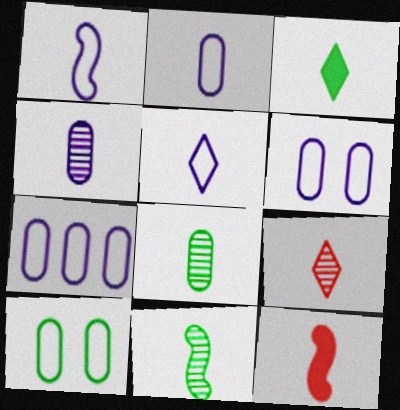[[1, 2, 5], 
[1, 11, 12], 
[2, 6, 7], 
[3, 5, 9], 
[4, 9, 11], 
[5, 8, 12]]